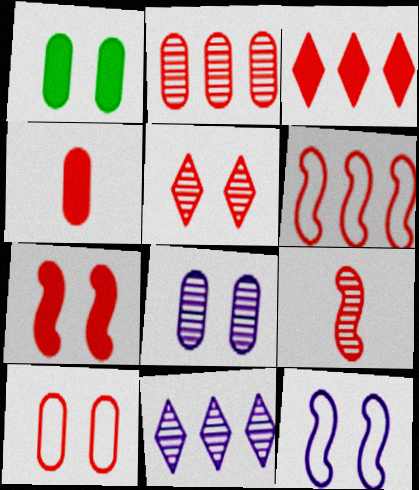[[1, 5, 12], 
[1, 8, 10], 
[2, 3, 6], 
[2, 4, 10], 
[2, 5, 9], 
[3, 4, 7], 
[3, 9, 10], 
[4, 5, 6], 
[5, 7, 10], 
[6, 7, 9]]